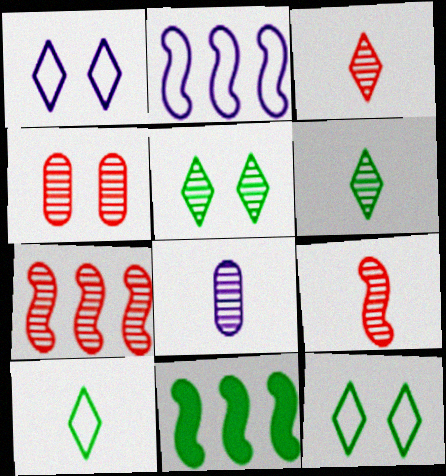[[2, 7, 11], 
[3, 4, 7], 
[5, 7, 8], 
[6, 8, 9]]